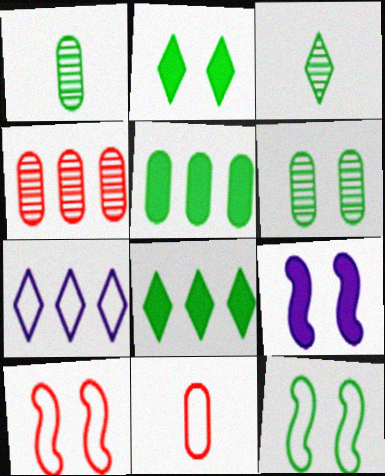[[1, 8, 12], 
[2, 6, 12], 
[3, 5, 12], 
[7, 11, 12]]